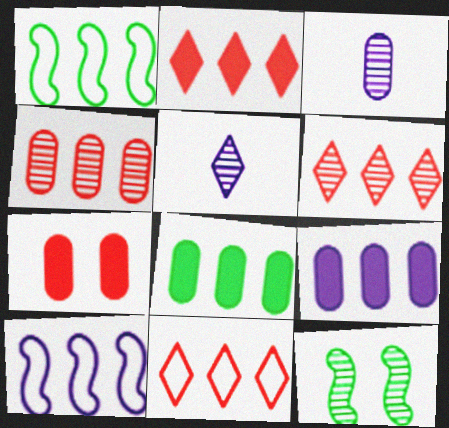[[1, 5, 7], 
[1, 6, 9], 
[2, 6, 11], 
[3, 6, 12], 
[4, 5, 12], 
[6, 8, 10]]